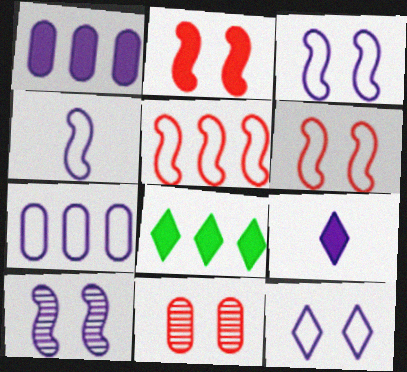[[4, 7, 12], 
[4, 8, 11], 
[7, 9, 10]]